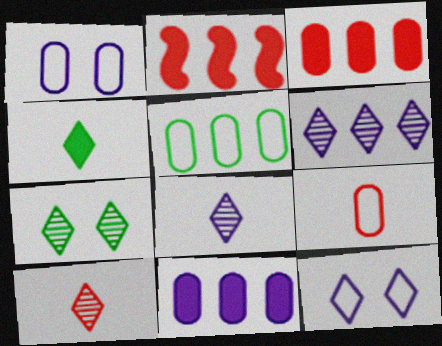[[1, 5, 9], 
[2, 5, 6], 
[6, 7, 10]]